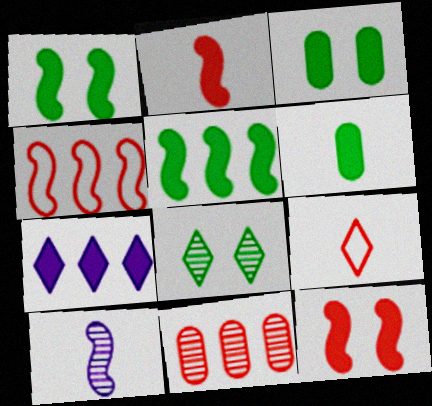[[1, 4, 10], 
[2, 3, 7], 
[6, 7, 12], 
[6, 9, 10], 
[7, 8, 9], 
[8, 10, 11], 
[9, 11, 12]]